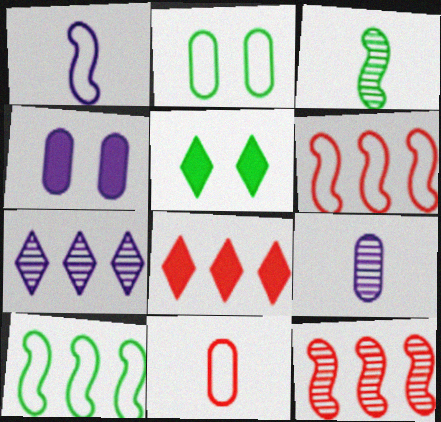[[1, 4, 7], 
[5, 6, 9]]